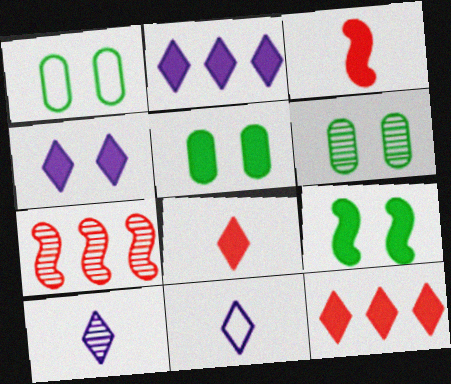[[1, 5, 6], 
[2, 3, 5], 
[5, 7, 11], 
[6, 7, 10]]